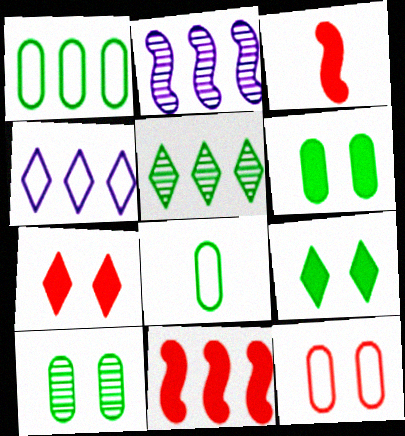[[2, 7, 8], 
[3, 4, 10]]